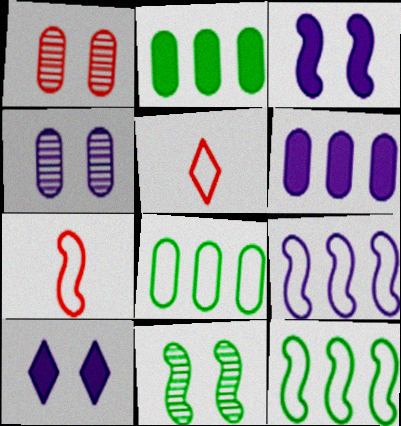[[5, 6, 11]]